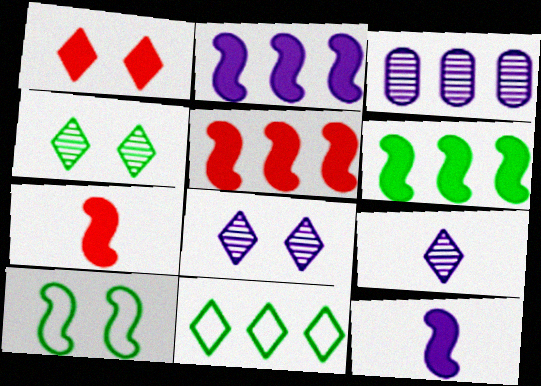[[1, 9, 11], 
[2, 5, 6], 
[3, 5, 11]]